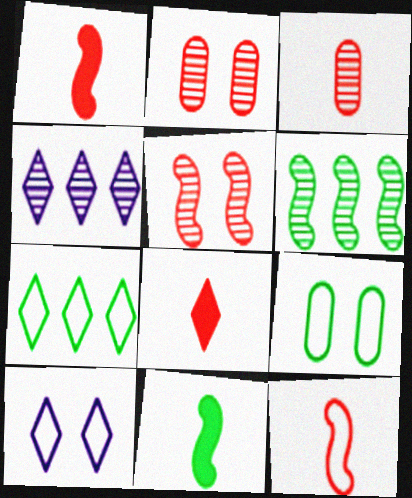[[1, 4, 9], 
[3, 8, 12]]